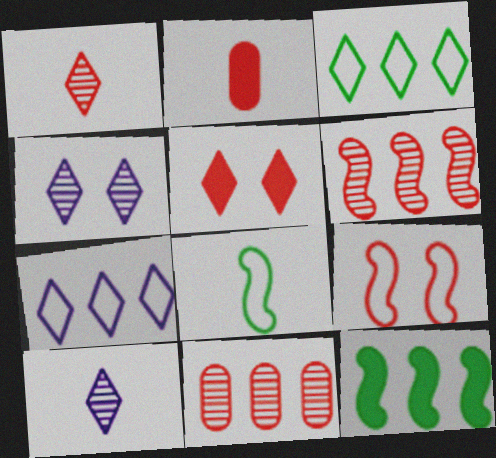[[2, 8, 10], 
[3, 5, 10], 
[7, 11, 12]]